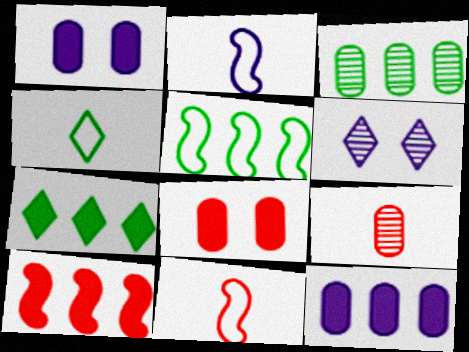[[2, 6, 12], 
[3, 5, 7], 
[7, 10, 12]]